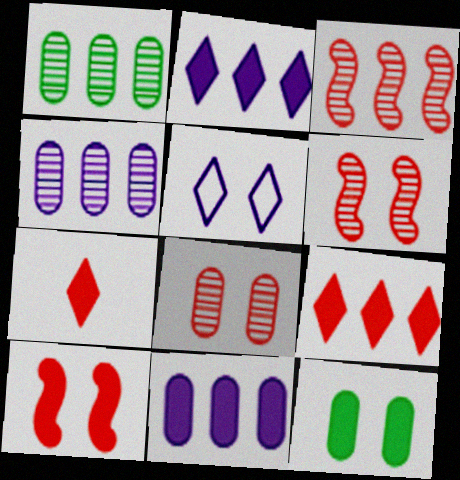[[5, 6, 12]]